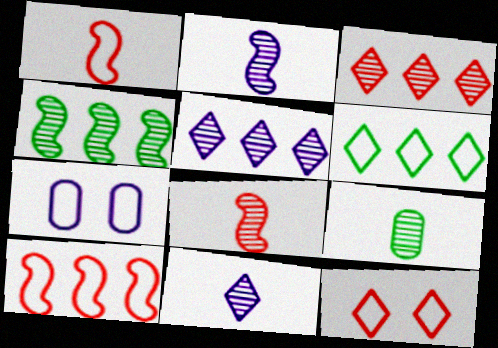[[1, 6, 7], 
[8, 9, 11]]